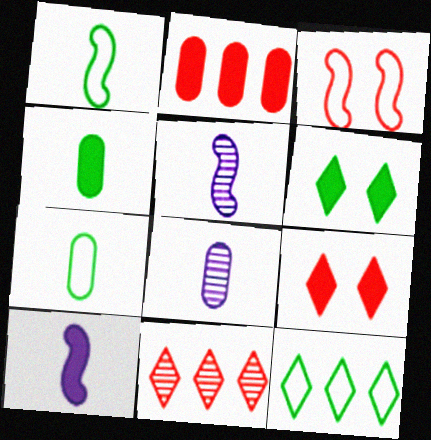[[2, 6, 10]]